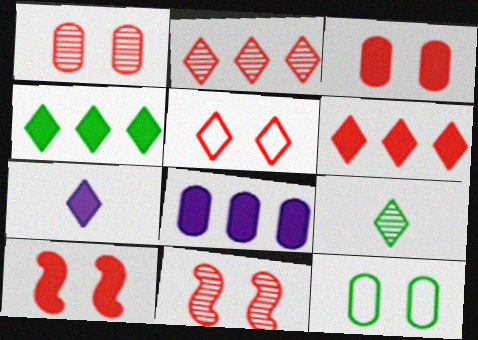[[1, 5, 10], 
[3, 5, 11]]